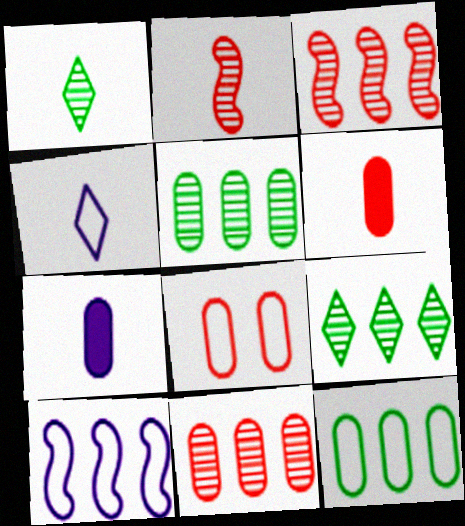[[5, 7, 8], 
[6, 8, 11]]